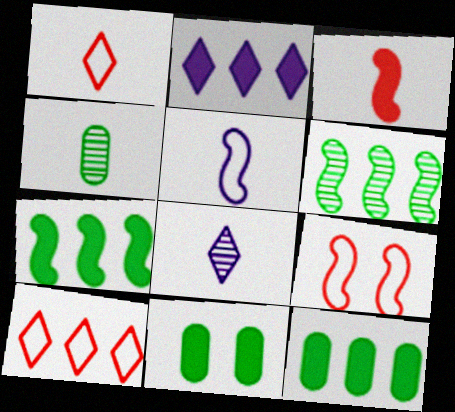[[2, 3, 11], 
[2, 4, 9], 
[8, 9, 12]]